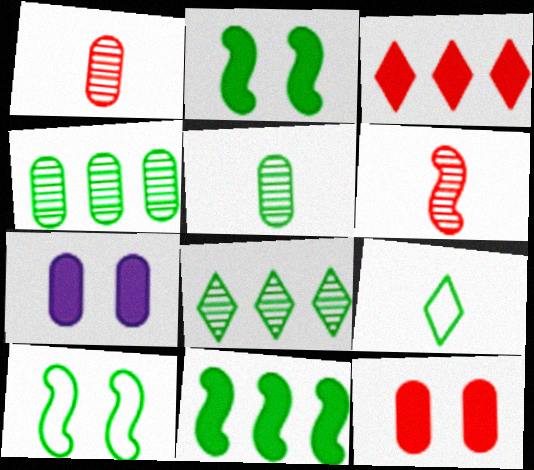[[2, 4, 9]]